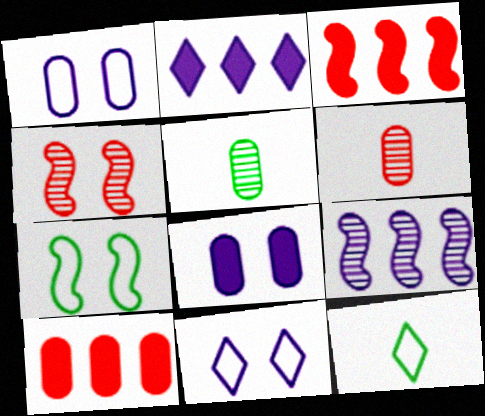[[1, 5, 10], 
[2, 6, 7], 
[3, 5, 11]]